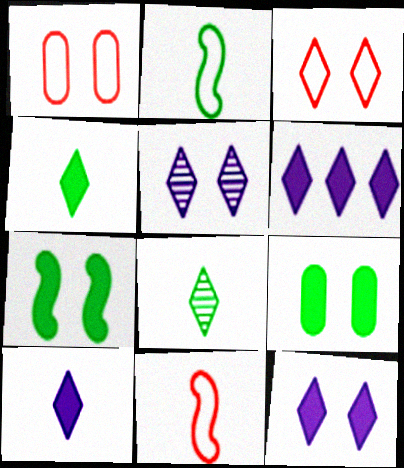[[1, 5, 7], 
[3, 6, 8], 
[6, 10, 12]]